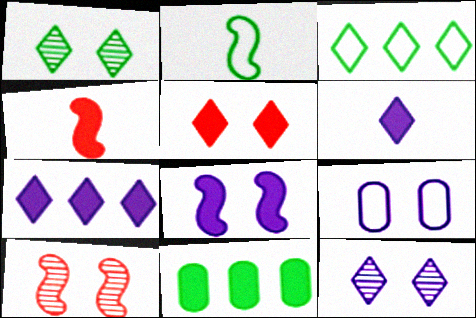[[1, 2, 11], 
[8, 9, 12]]